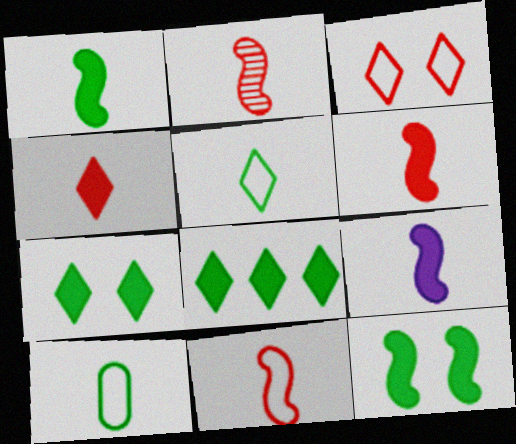[[1, 6, 9], 
[2, 6, 11]]